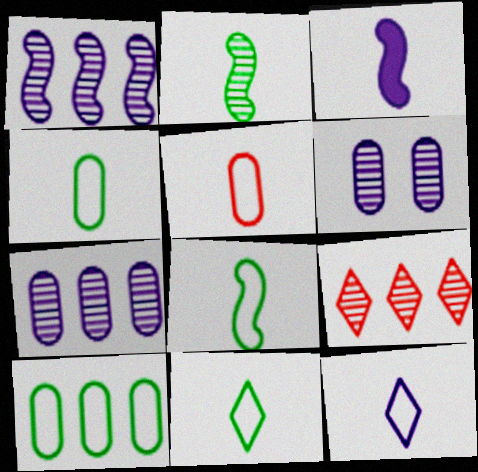[[2, 6, 9], 
[4, 8, 11], 
[5, 8, 12]]